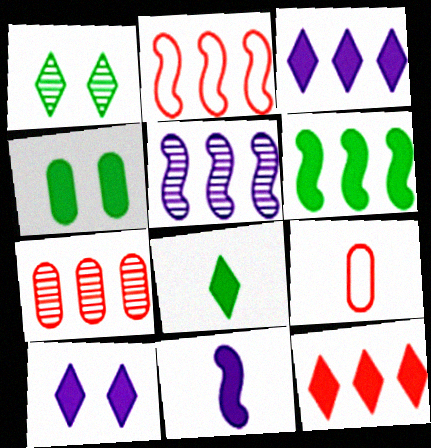[[2, 5, 6], 
[2, 7, 12], 
[4, 6, 8], 
[4, 11, 12], 
[8, 10, 12]]